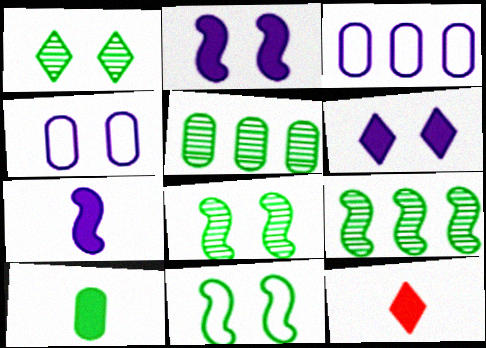[[3, 8, 12], 
[4, 9, 12], 
[7, 10, 12]]